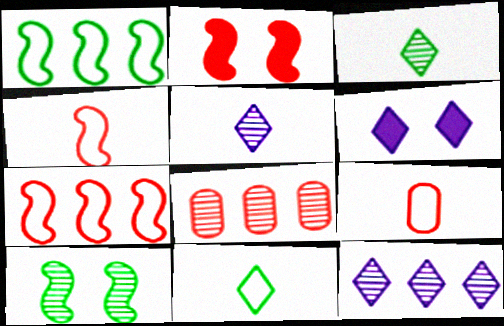[[5, 8, 10]]